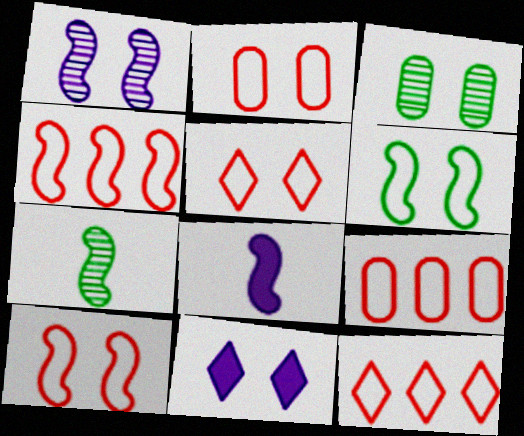[[2, 5, 10], 
[3, 8, 12], 
[3, 10, 11], 
[4, 9, 12], 
[7, 9, 11]]